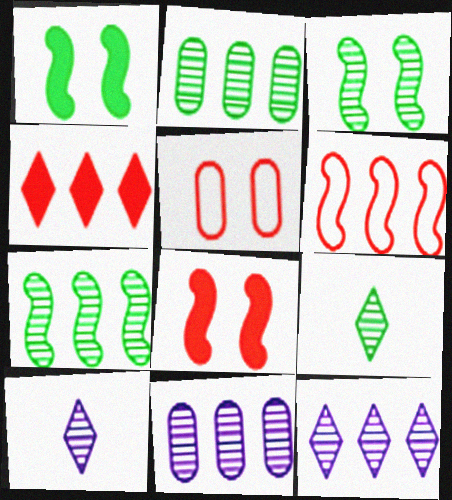[[2, 3, 9]]